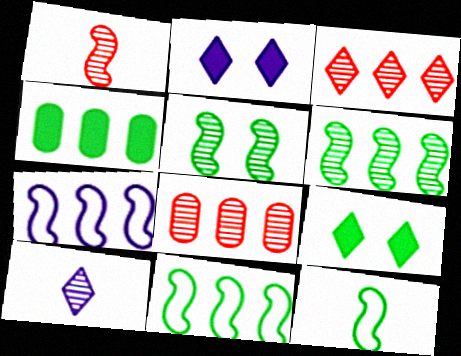[[2, 8, 12], 
[3, 4, 7], 
[5, 8, 10]]